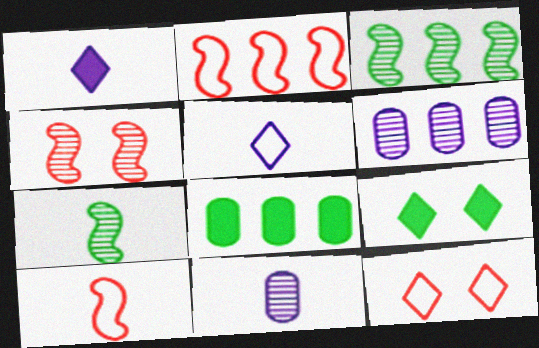[[2, 9, 11], 
[4, 5, 8], 
[6, 9, 10]]